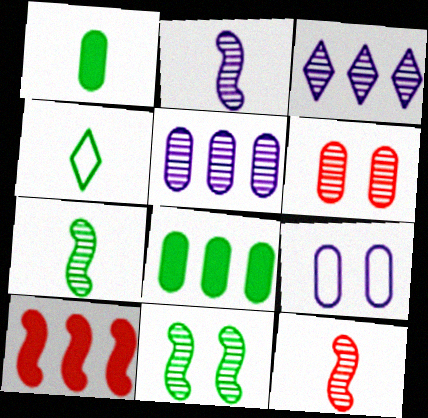[[1, 4, 7], 
[2, 7, 12], 
[3, 6, 7], 
[4, 8, 11]]